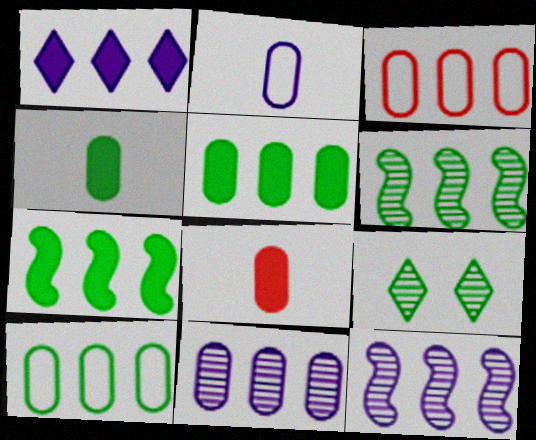[[1, 3, 6], 
[3, 5, 11]]